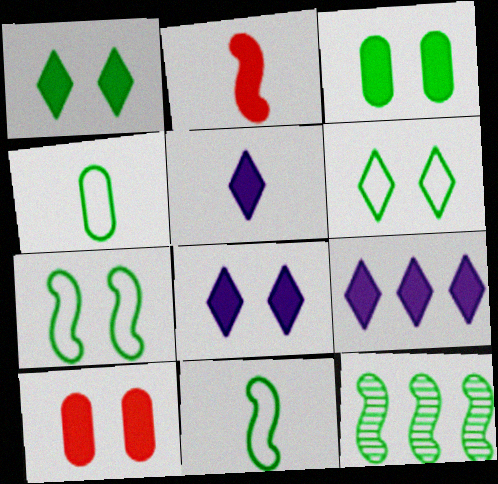[[1, 4, 12], 
[2, 3, 9], 
[5, 8, 9]]